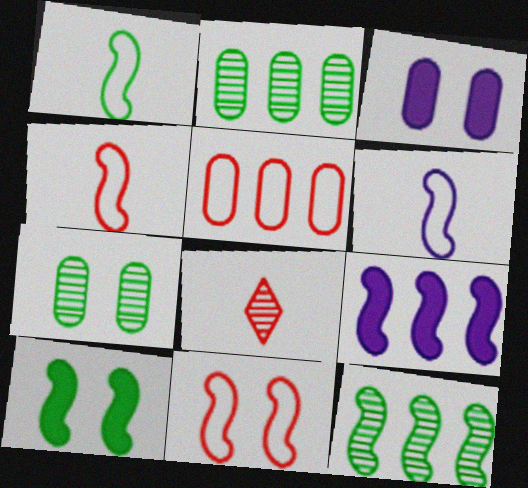[[1, 4, 6], 
[1, 10, 12]]